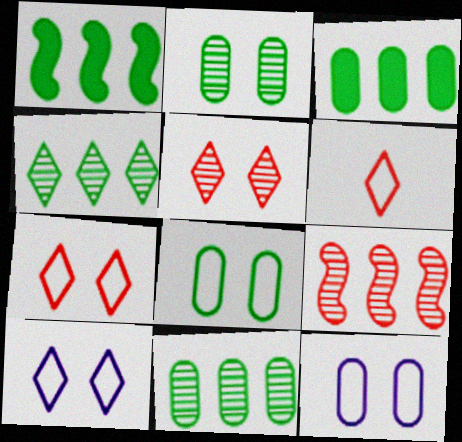[]